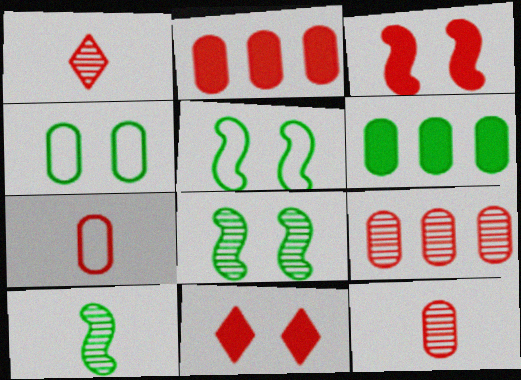[]